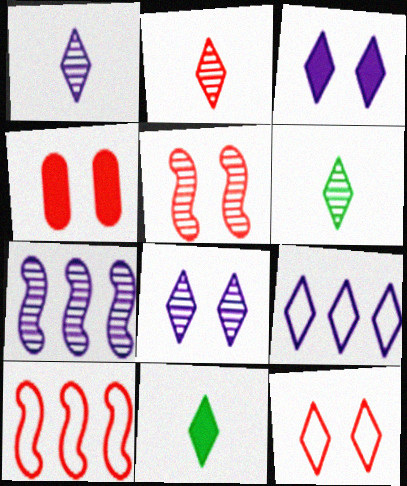[[1, 2, 6], 
[1, 3, 9], 
[2, 4, 10], 
[4, 5, 12]]